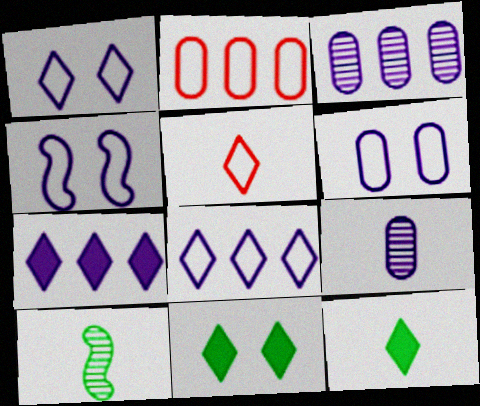[[1, 4, 6], 
[4, 7, 9]]